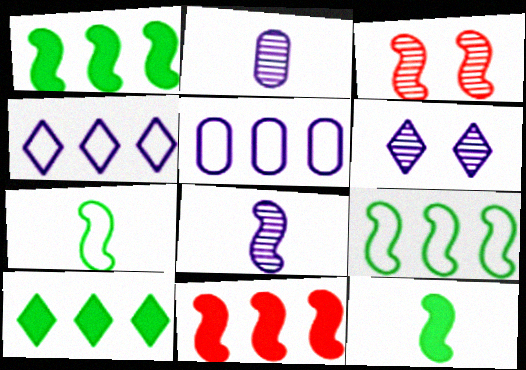[]